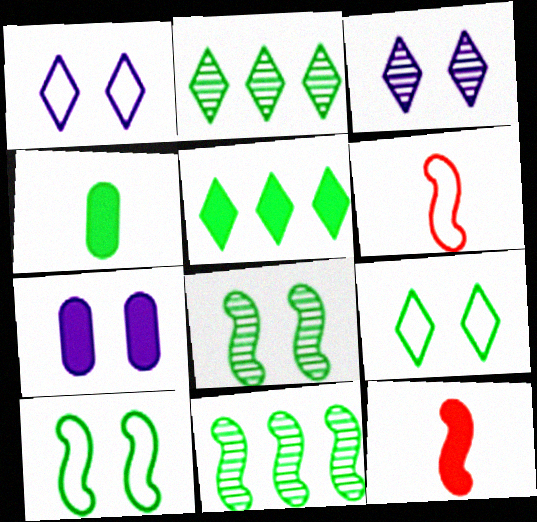[[2, 4, 10], 
[2, 6, 7], 
[4, 9, 11], 
[5, 7, 12]]